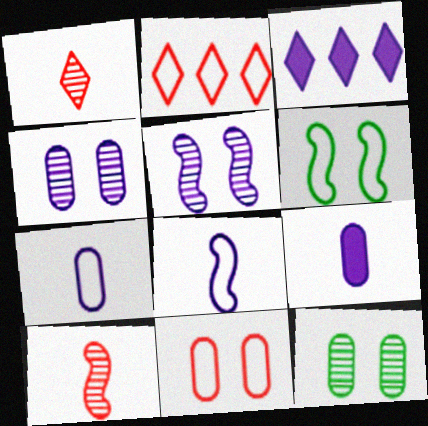[[2, 6, 7], 
[3, 4, 8], 
[3, 5, 7]]